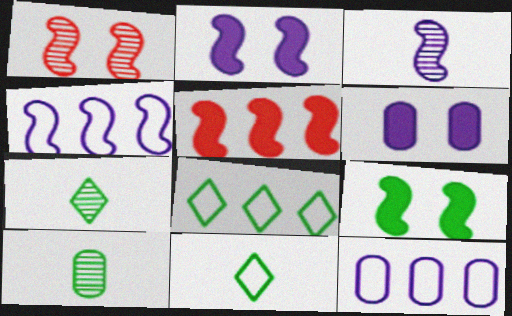[[2, 3, 4], 
[8, 9, 10]]